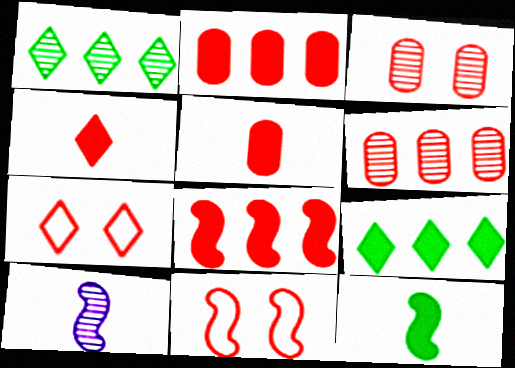[[1, 3, 10], 
[4, 6, 11]]